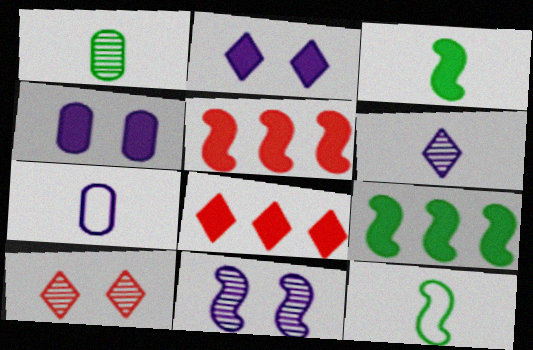[[3, 4, 8], 
[5, 11, 12], 
[7, 9, 10]]